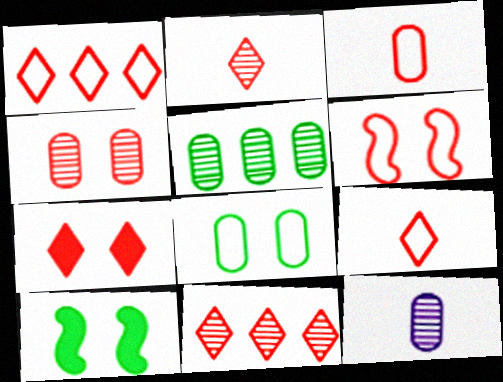[[1, 2, 7], 
[1, 3, 6], 
[1, 10, 12], 
[4, 5, 12], 
[4, 6, 7], 
[7, 9, 11]]